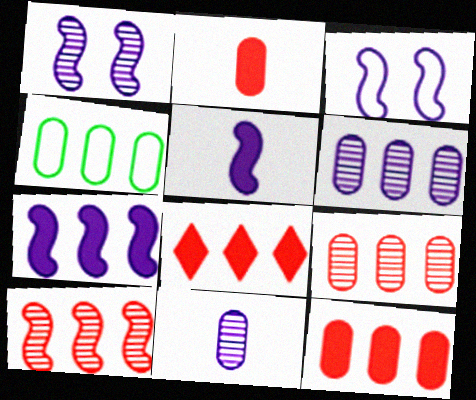[[4, 6, 12]]